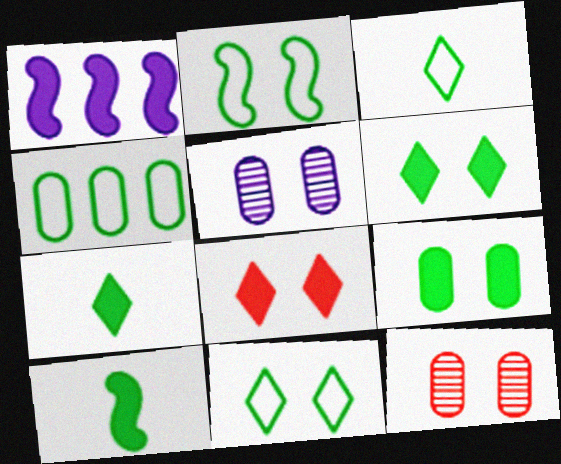[[1, 3, 12], 
[2, 3, 4], 
[2, 5, 8]]